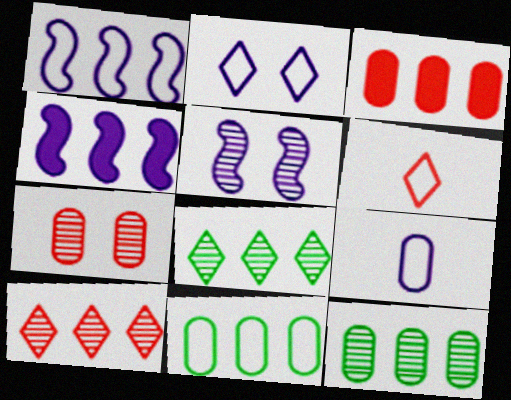[[1, 2, 9], 
[1, 3, 8], 
[4, 10, 11]]